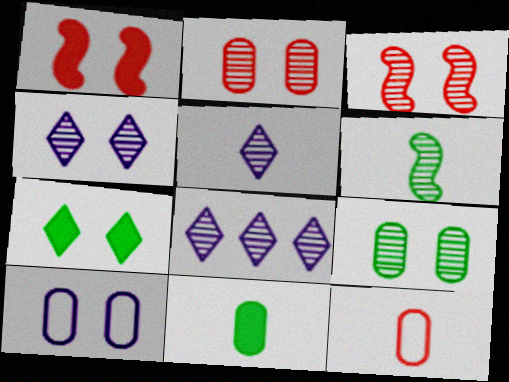[[2, 6, 8], 
[3, 4, 9], 
[3, 7, 10], 
[4, 5, 8]]